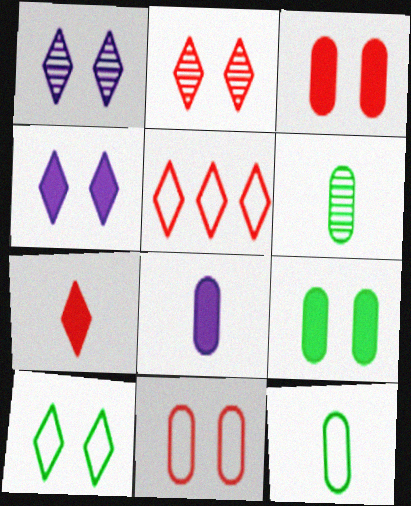[[2, 4, 10], 
[2, 5, 7]]